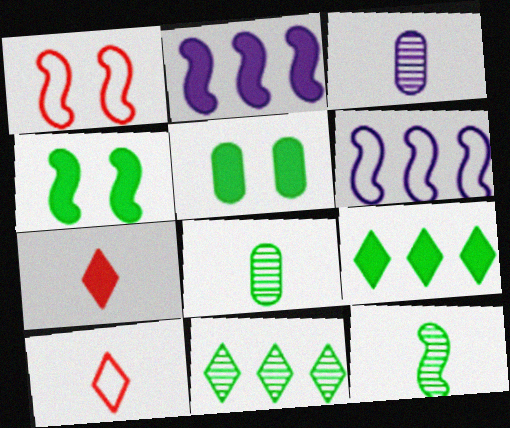[[1, 2, 12], 
[1, 3, 9], 
[2, 5, 7]]